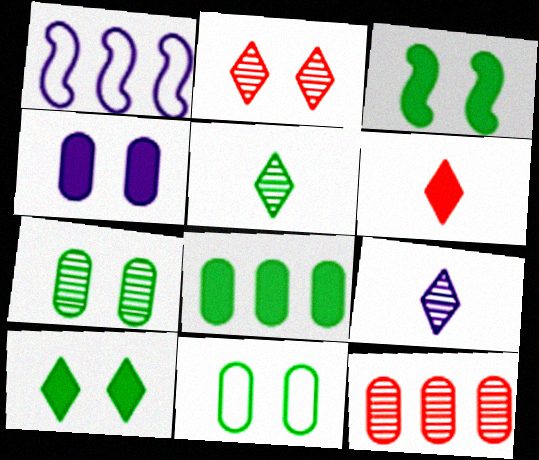[[1, 4, 9], 
[1, 6, 7]]